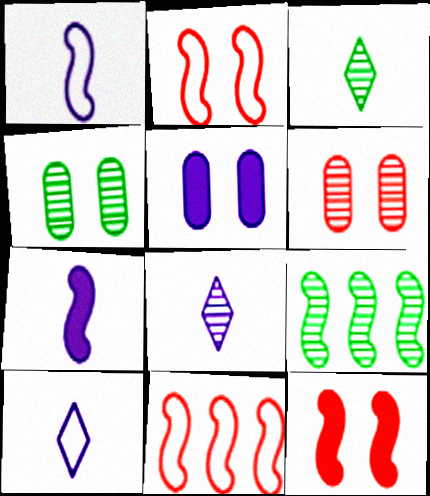[[1, 9, 12], 
[2, 7, 9], 
[3, 4, 9], 
[3, 5, 11], 
[6, 8, 9]]